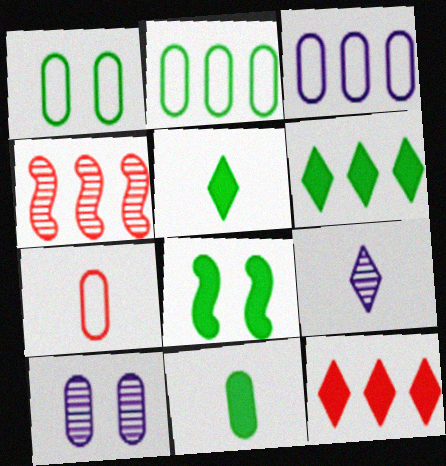[[1, 3, 7], 
[3, 4, 6], 
[6, 8, 11]]